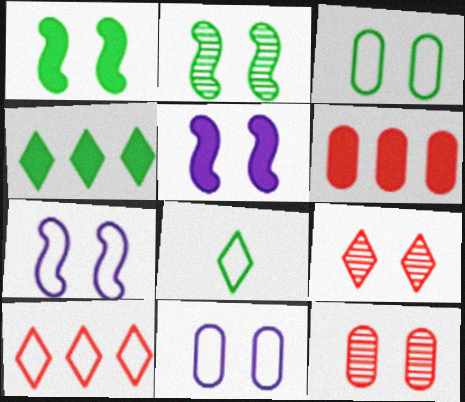[[1, 9, 11], 
[3, 5, 9]]